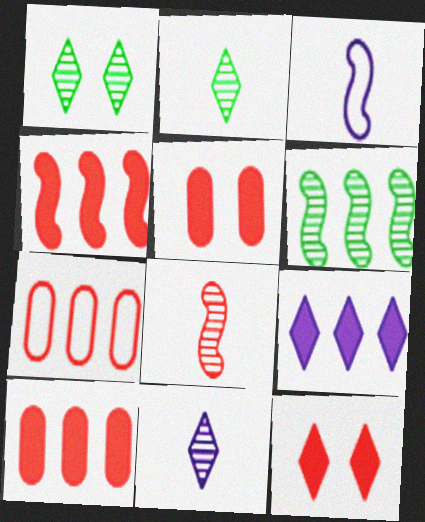[[1, 3, 10], 
[6, 7, 9], 
[7, 8, 12]]